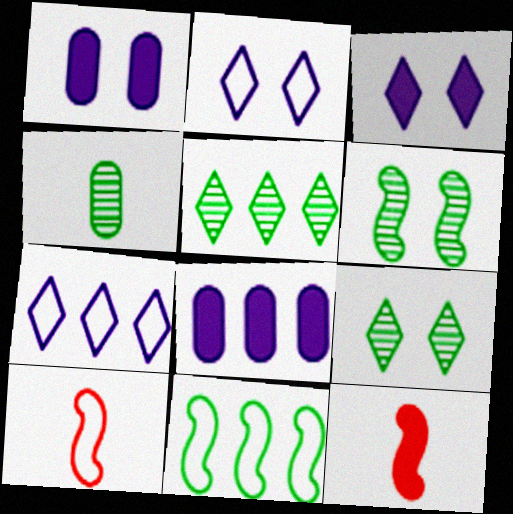[[1, 5, 10], 
[4, 5, 6], 
[8, 9, 10]]